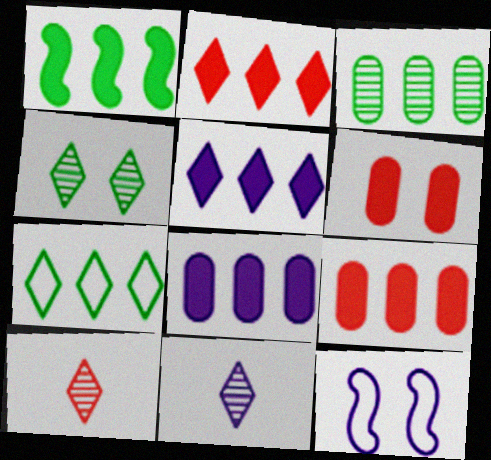[[1, 2, 8], 
[1, 3, 7], 
[1, 5, 9], 
[4, 6, 12], 
[8, 11, 12]]